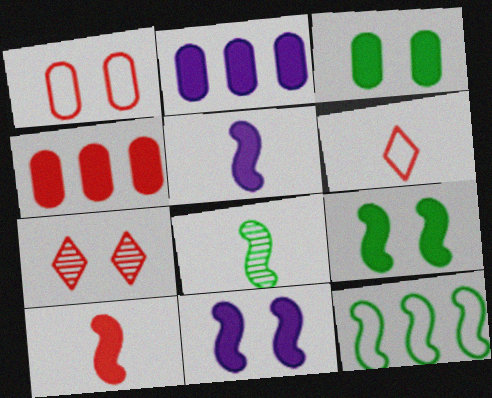[[8, 9, 12]]